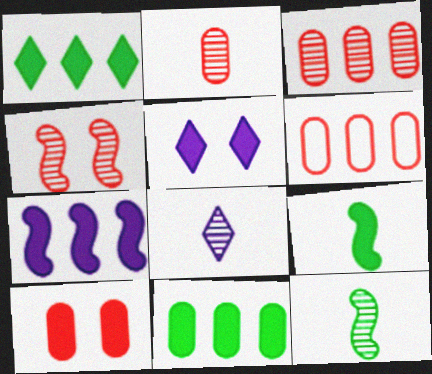[[2, 6, 10], 
[2, 8, 12], 
[5, 6, 12]]